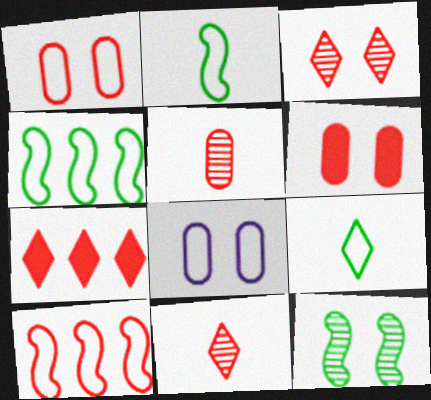[[6, 10, 11], 
[8, 9, 10]]